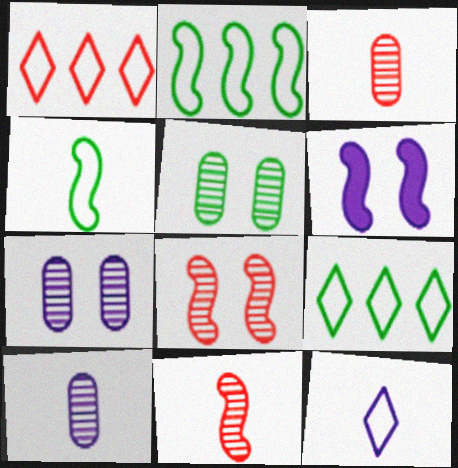[[2, 6, 11], 
[3, 6, 9]]